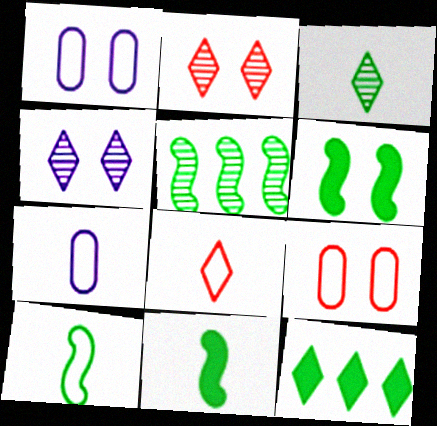[[1, 2, 6], 
[4, 6, 9], 
[4, 8, 12], 
[5, 6, 10], 
[7, 8, 10]]